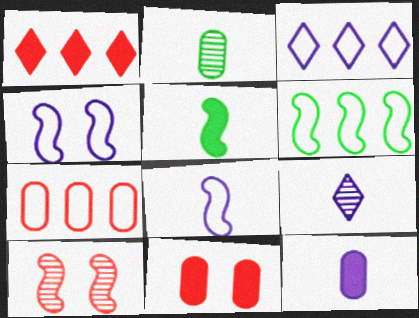[[1, 2, 4], 
[3, 6, 7], 
[6, 9, 11], 
[8, 9, 12]]